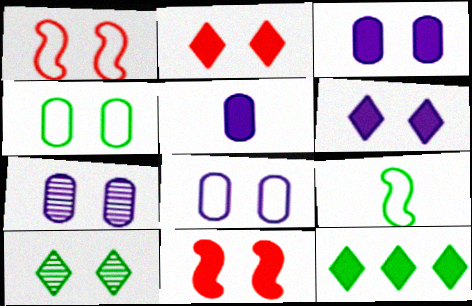[[1, 3, 10], 
[3, 7, 8], 
[5, 11, 12], 
[8, 10, 11]]